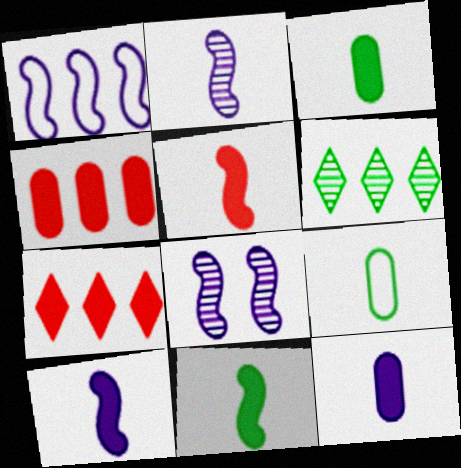[[1, 4, 6], 
[1, 8, 10], 
[5, 10, 11], 
[7, 8, 9]]